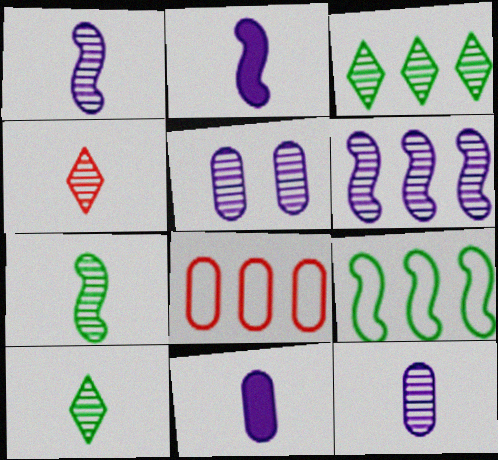[[4, 7, 12]]